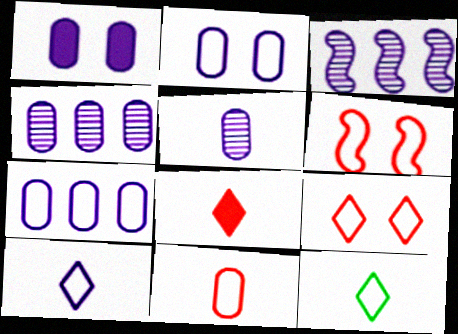[[1, 3, 10], 
[1, 5, 7], 
[6, 7, 12]]